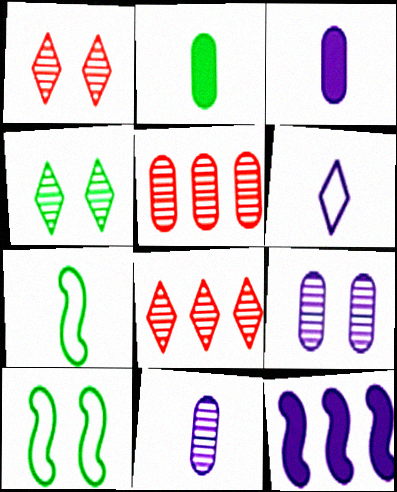[[3, 8, 10], 
[6, 9, 12]]